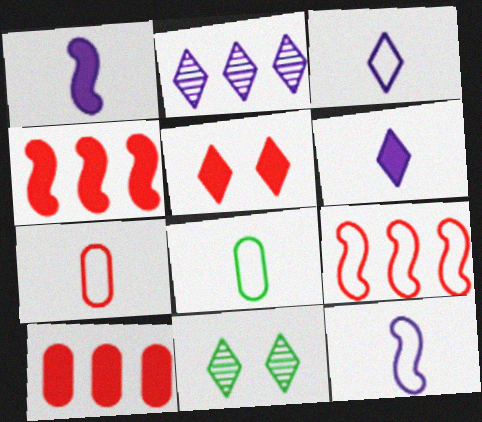[[10, 11, 12]]